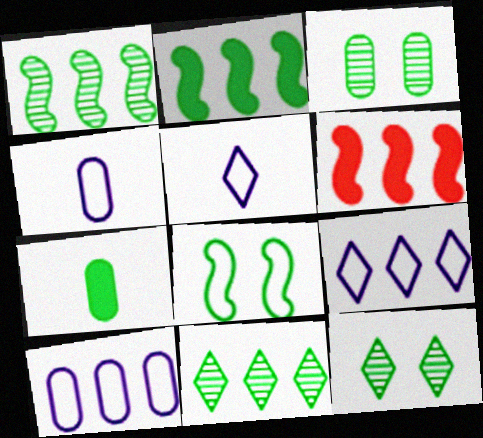[[3, 5, 6], 
[4, 6, 12], 
[6, 10, 11], 
[7, 8, 11]]